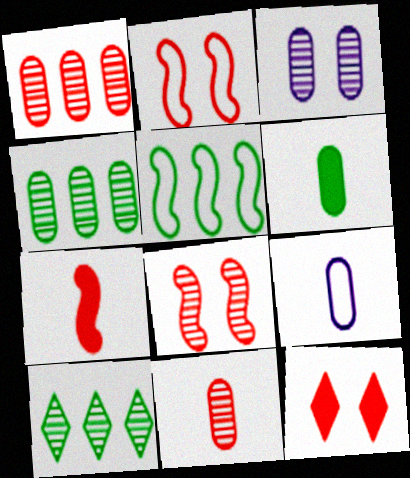[[3, 4, 11], 
[6, 9, 11]]